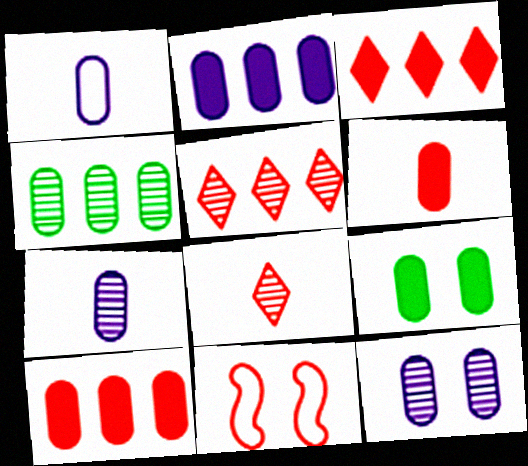[[1, 2, 12], 
[2, 6, 9], 
[5, 6, 11], 
[8, 10, 11]]